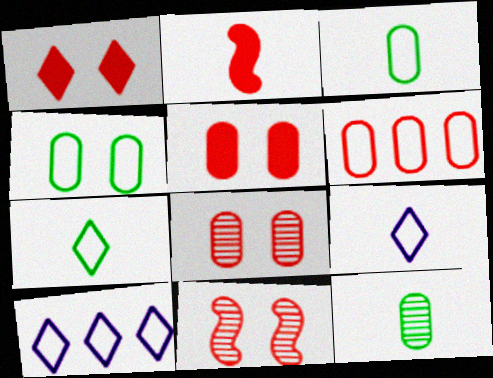[[2, 9, 12]]